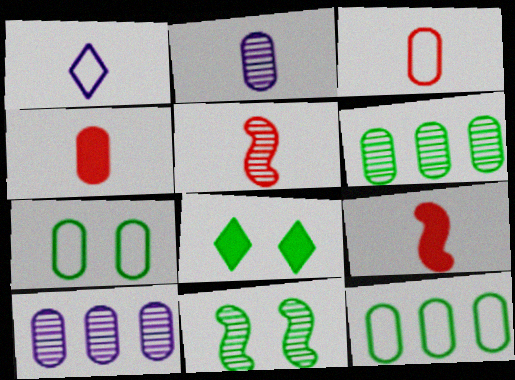[[4, 7, 10], 
[7, 8, 11]]